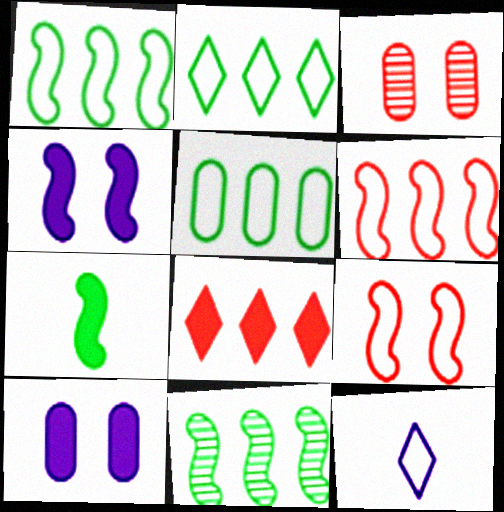[[1, 2, 5], 
[5, 9, 12], 
[7, 8, 10]]